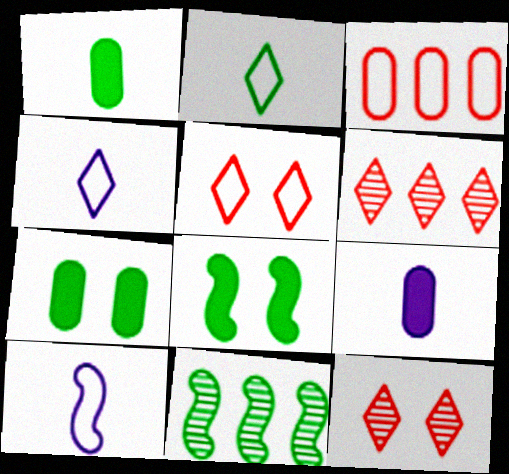[[2, 7, 11], 
[5, 9, 11], 
[6, 7, 10]]